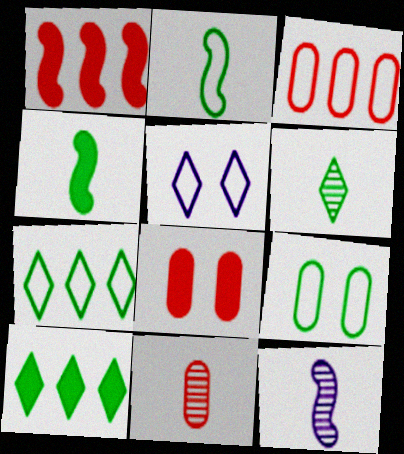[[2, 3, 5], 
[2, 7, 9], 
[3, 8, 11], 
[6, 11, 12], 
[7, 8, 12]]